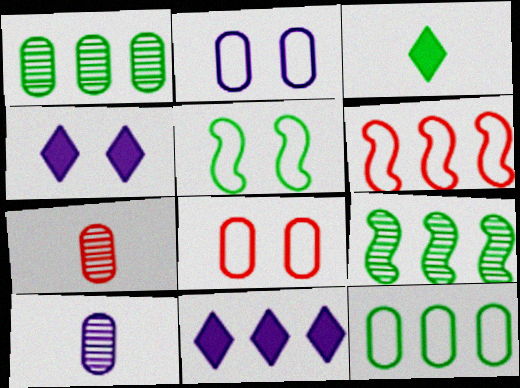[[1, 3, 5], 
[1, 6, 11], 
[5, 7, 11]]